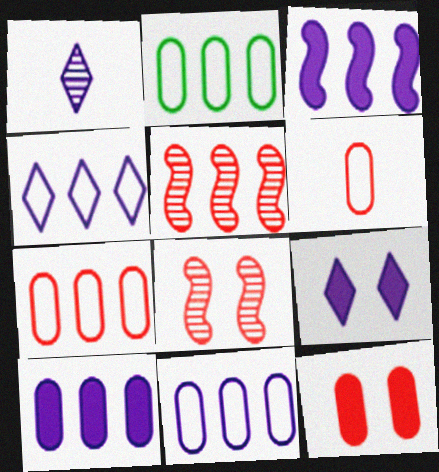[[1, 4, 9], 
[2, 7, 11]]